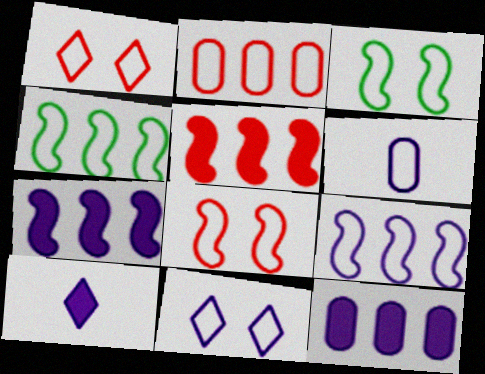[[1, 4, 6], 
[6, 9, 11]]